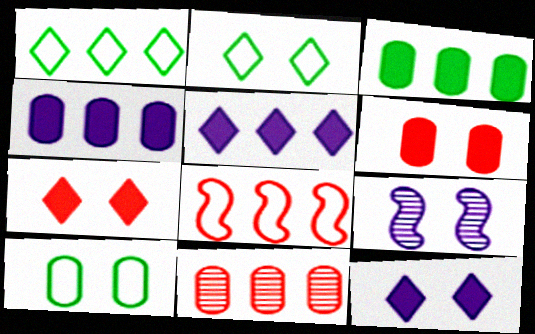[[2, 6, 9], 
[7, 9, 10]]